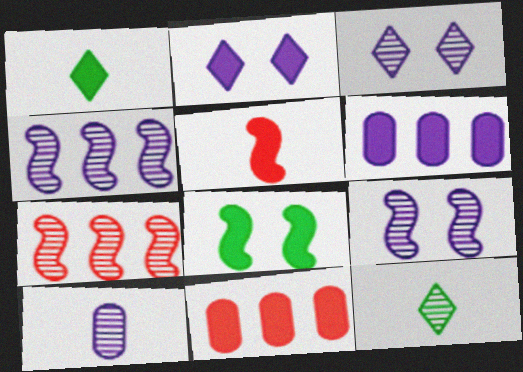[[3, 4, 10]]